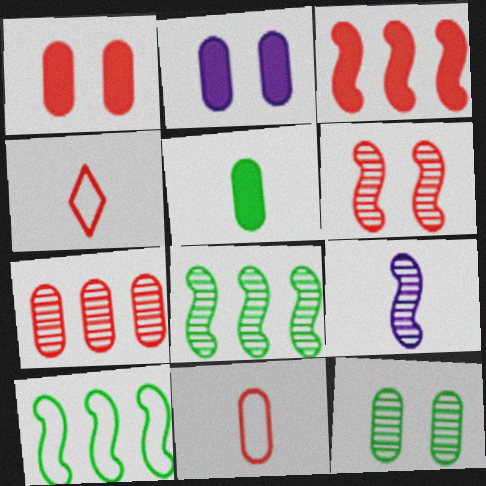[[1, 7, 11], 
[2, 4, 8], 
[4, 5, 9], 
[6, 8, 9]]